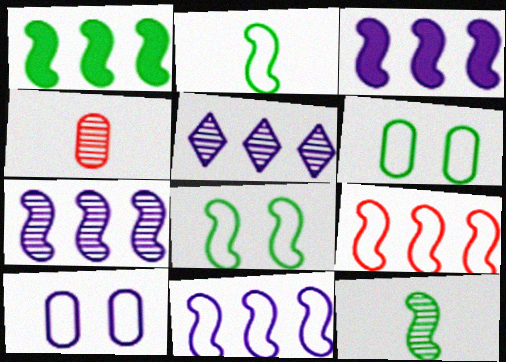[[1, 7, 9], 
[1, 8, 12], 
[3, 7, 11]]